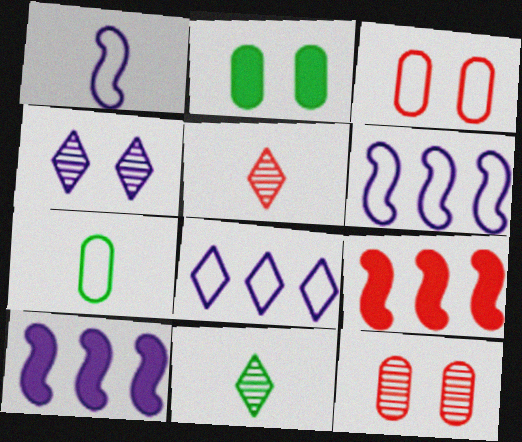[[2, 5, 6], 
[3, 5, 9], 
[3, 10, 11], 
[4, 7, 9]]